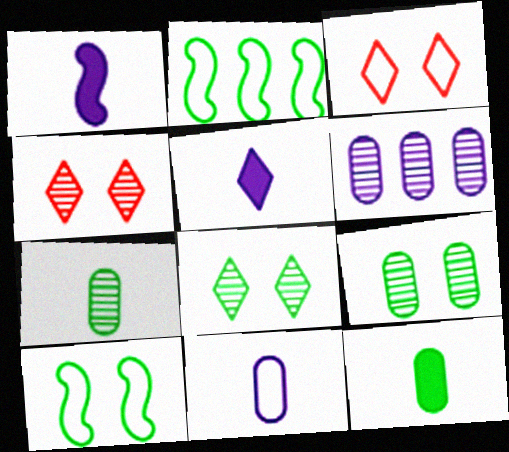[[2, 3, 11], 
[2, 8, 12]]